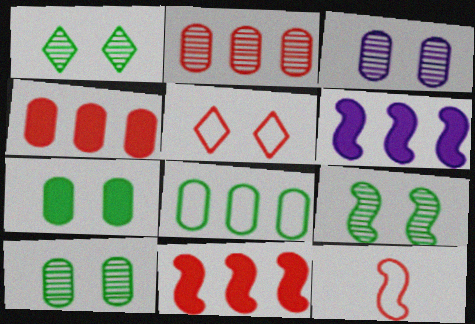[[1, 9, 10], 
[6, 9, 12]]